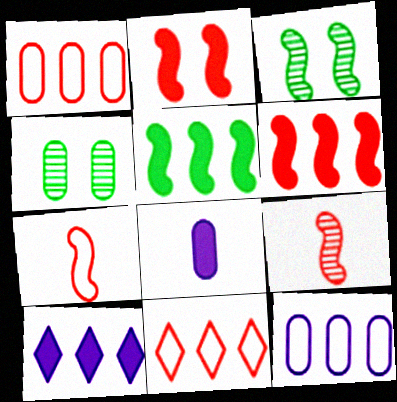[[1, 4, 8], 
[3, 8, 11], 
[4, 7, 10]]